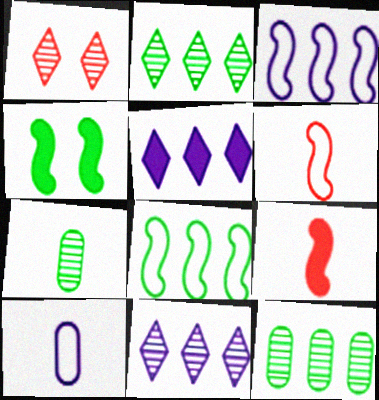[]